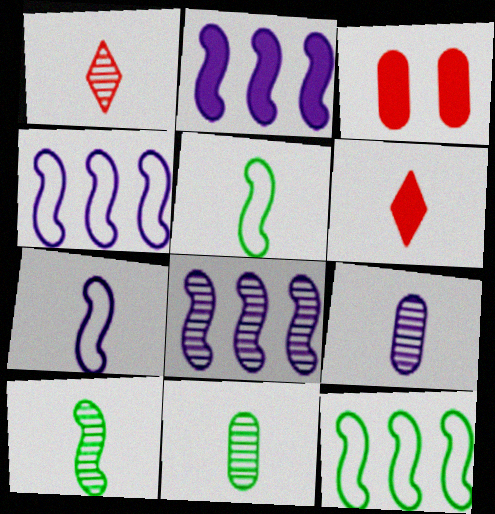[[1, 9, 10], 
[2, 4, 8], 
[5, 6, 9], 
[6, 7, 11]]